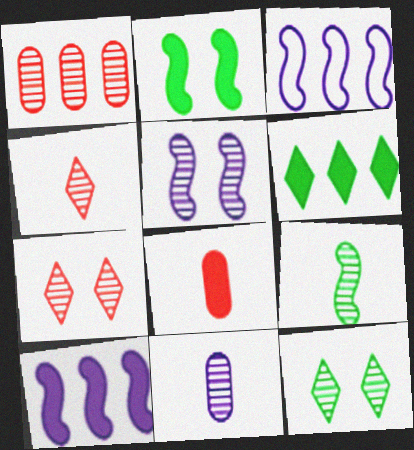[[1, 3, 6], 
[3, 8, 12], 
[4, 9, 11]]